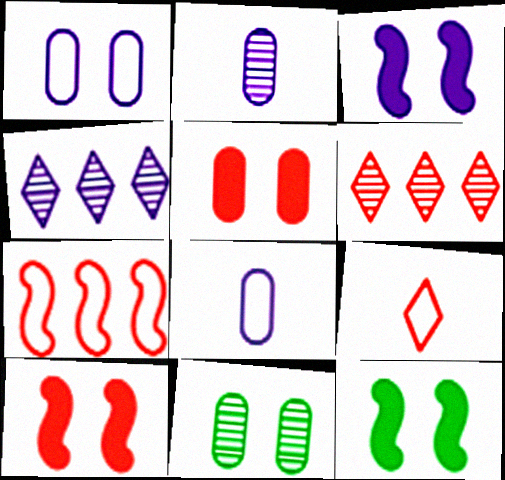[[1, 5, 11], 
[3, 4, 8], 
[3, 10, 12], 
[6, 8, 12]]